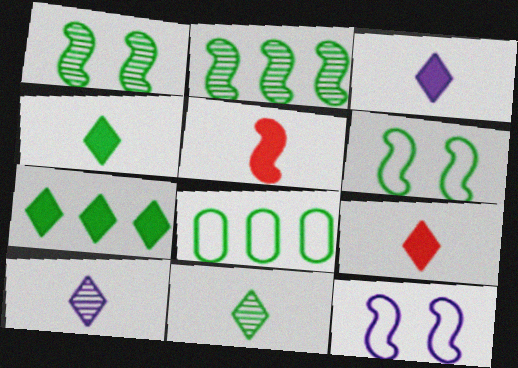[[1, 4, 8], 
[2, 5, 12], 
[2, 7, 8], 
[3, 4, 9]]